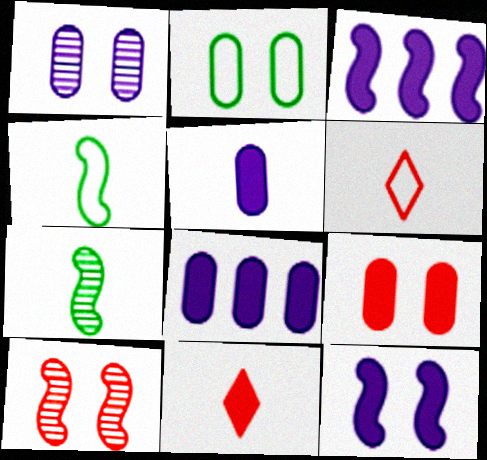[[1, 2, 9], 
[3, 4, 10], 
[5, 6, 7]]